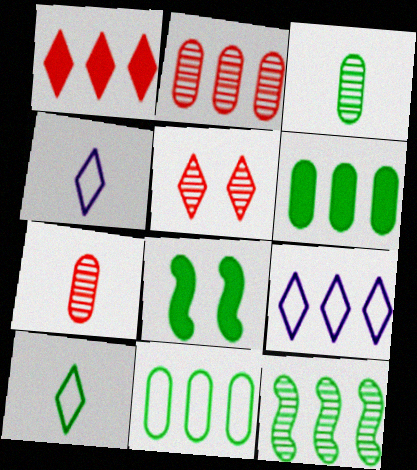[[2, 4, 8], 
[7, 8, 9]]